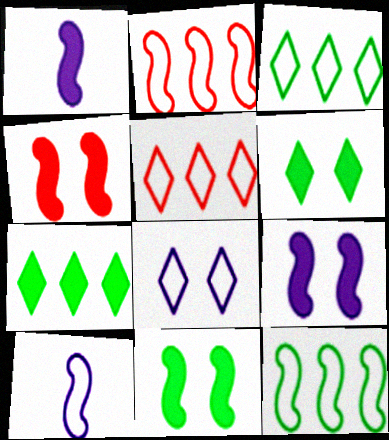[[4, 9, 11]]